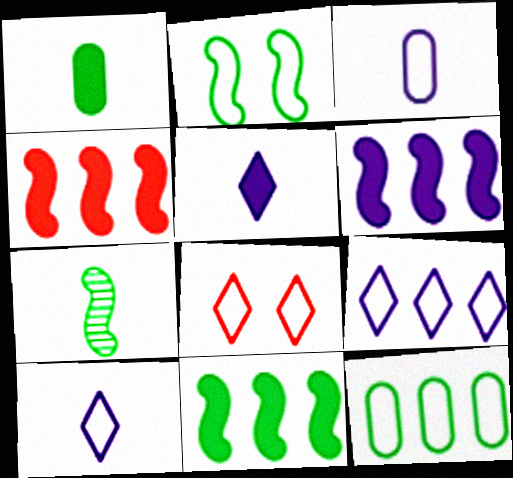[[2, 7, 11], 
[4, 6, 11]]